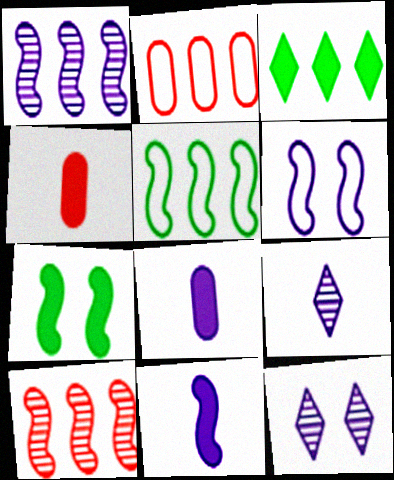[[1, 2, 3], 
[1, 6, 11], 
[2, 7, 9], 
[4, 5, 12]]